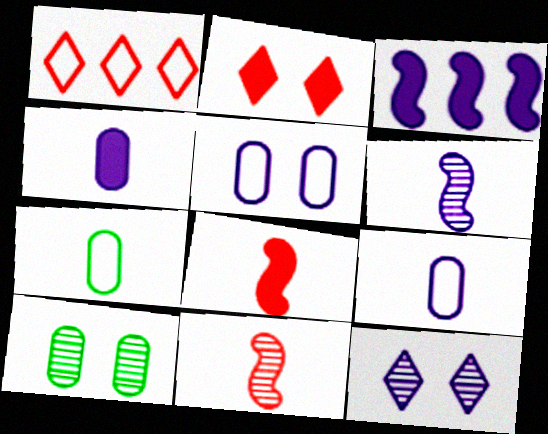[[3, 9, 12]]